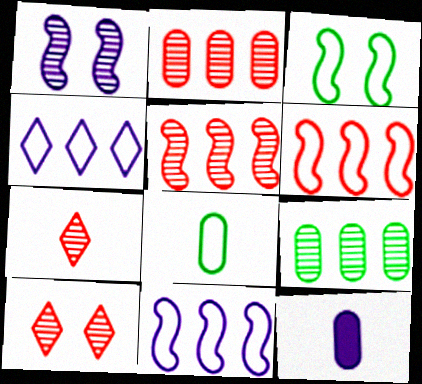[[1, 4, 12], 
[1, 7, 9]]